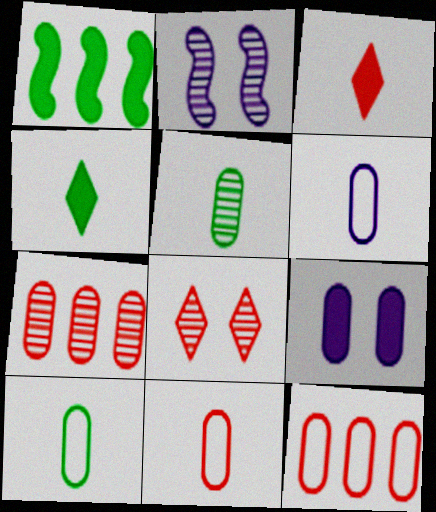[[1, 3, 9], 
[1, 6, 8], 
[2, 4, 12], 
[5, 9, 12], 
[6, 10, 11], 
[7, 9, 10]]